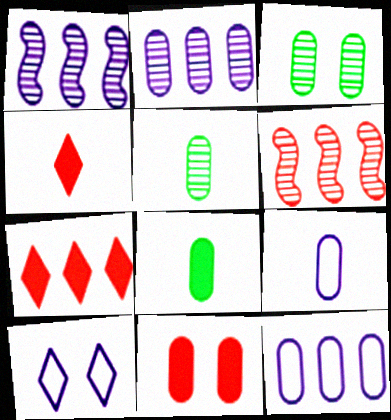[[5, 11, 12], 
[6, 8, 10]]